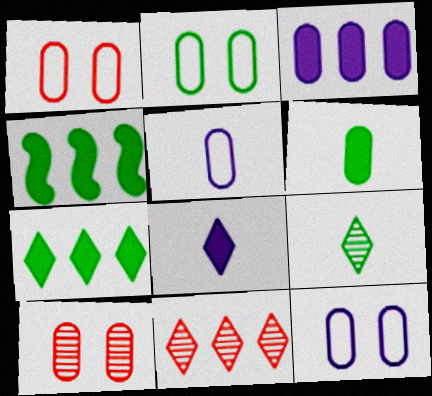[[1, 2, 12], 
[2, 4, 9]]